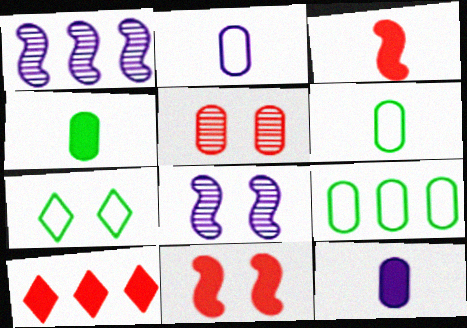[[1, 9, 10], 
[5, 9, 12], 
[6, 8, 10]]